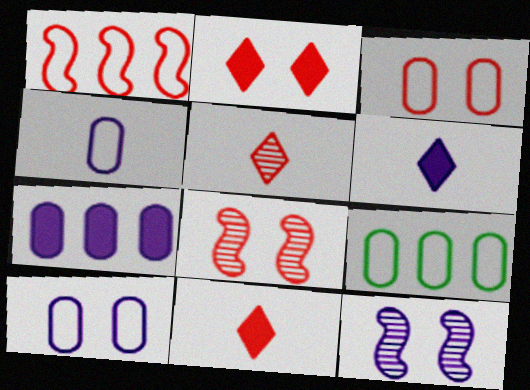[[2, 3, 8], 
[3, 4, 9], 
[6, 8, 9], 
[9, 11, 12]]